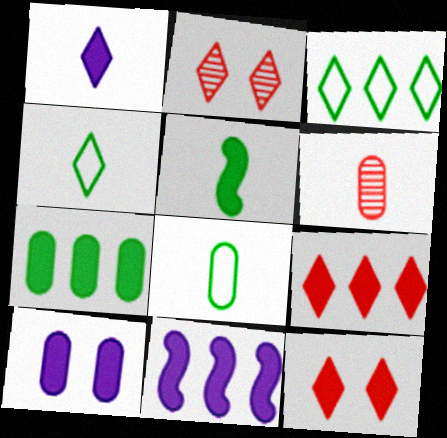[[1, 2, 3], 
[1, 10, 11], 
[2, 8, 11], 
[5, 9, 10], 
[7, 9, 11]]